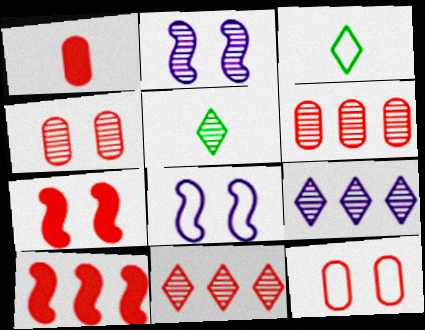[[1, 6, 12], 
[2, 5, 6]]